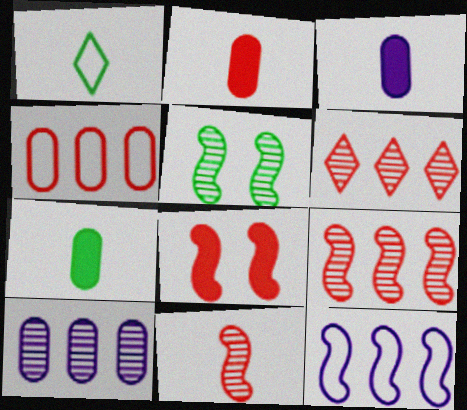[[1, 3, 11], 
[1, 8, 10], 
[2, 3, 7]]